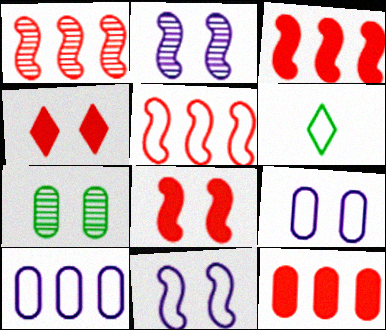[[1, 3, 5], 
[2, 6, 12], 
[4, 7, 11], 
[5, 6, 9]]